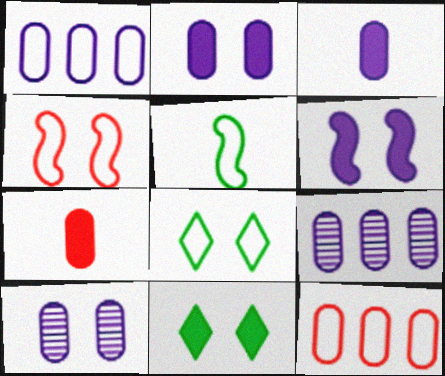[[1, 3, 10], 
[4, 10, 11]]